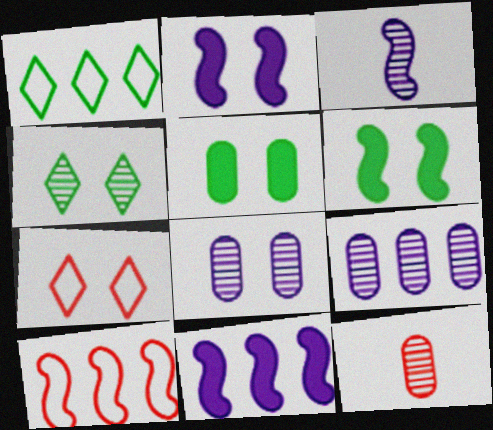[[1, 2, 12], 
[3, 6, 10], 
[6, 7, 8]]